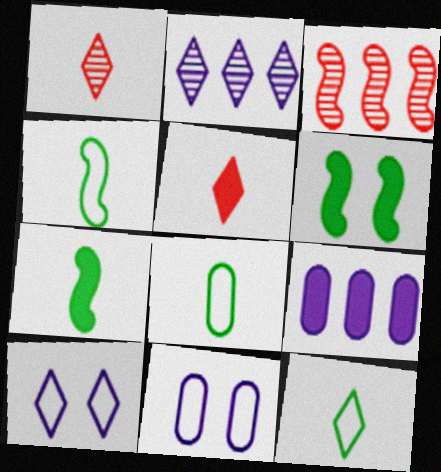[[4, 8, 12], 
[5, 6, 9]]